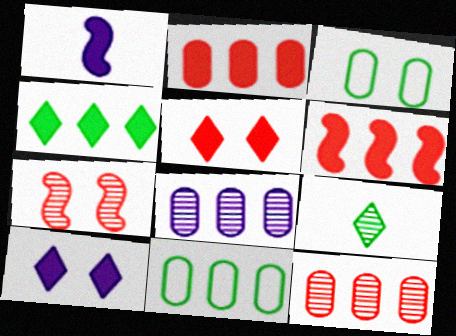[[2, 8, 11], 
[3, 7, 10], 
[7, 8, 9]]